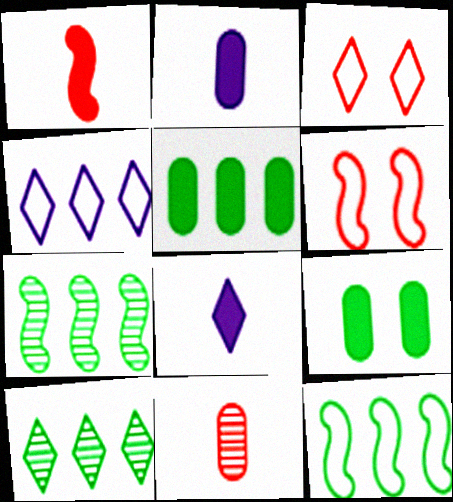[[2, 3, 7], 
[2, 6, 10], 
[3, 8, 10], 
[5, 10, 12]]